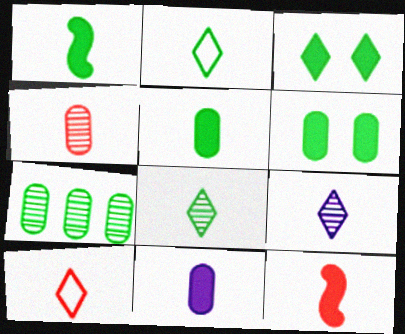[[4, 10, 12]]